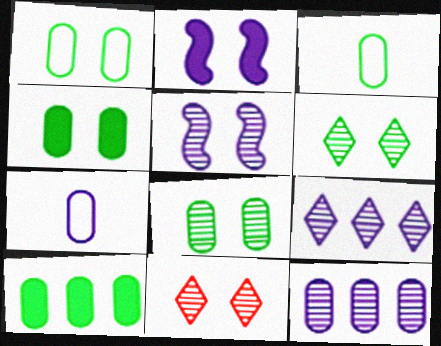[[1, 2, 11], 
[1, 4, 8], 
[2, 7, 9], 
[3, 8, 10], 
[5, 8, 11]]